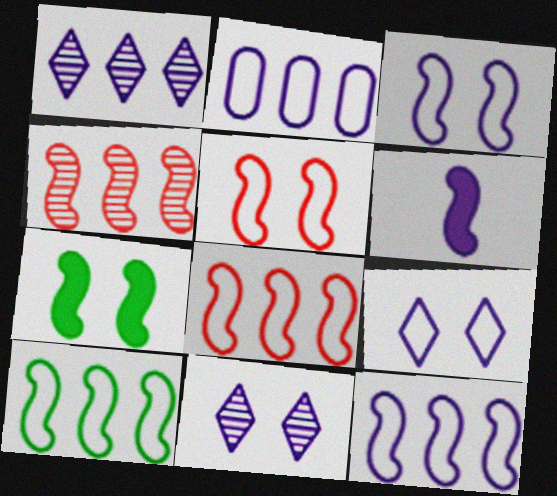[[2, 6, 11], 
[8, 10, 12]]